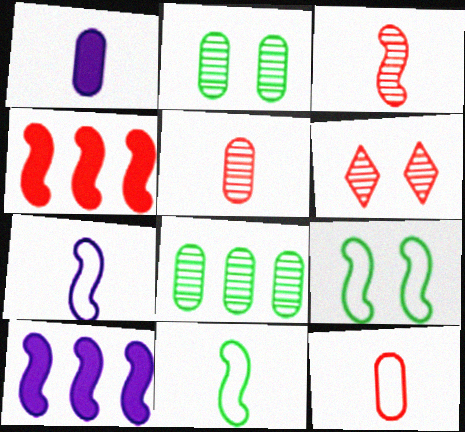[[3, 9, 10], 
[4, 6, 12]]